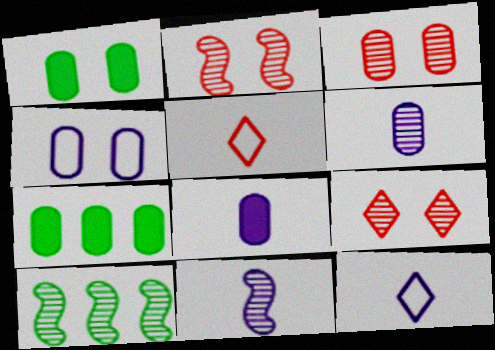[[1, 3, 4], 
[2, 3, 9], 
[2, 7, 12], 
[2, 10, 11], 
[6, 9, 10], 
[8, 11, 12]]